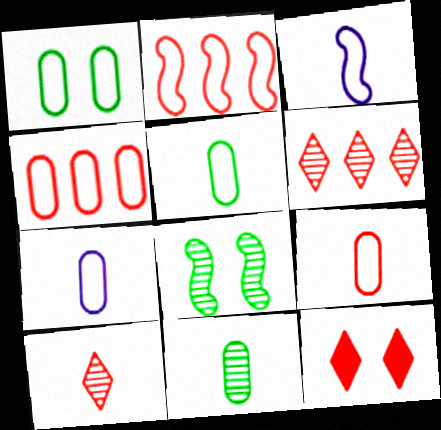[[1, 4, 7], 
[5, 7, 9]]